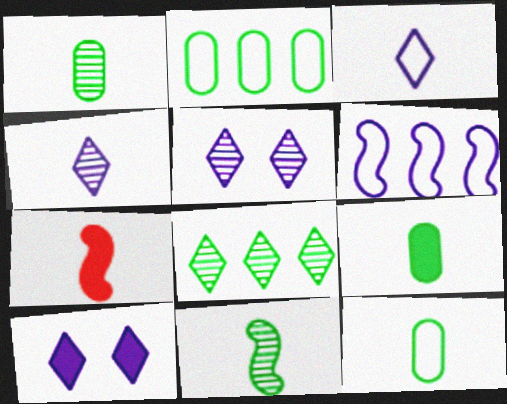[[1, 3, 7], 
[1, 9, 12], 
[2, 5, 7], 
[4, 7, 12]]